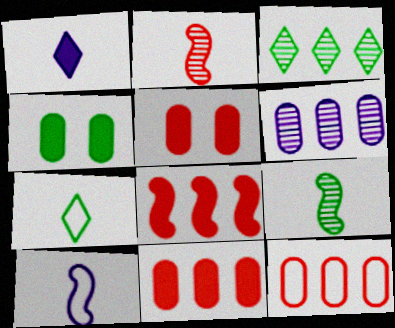[[1, 4, 8], 
[3, 5, 10]]